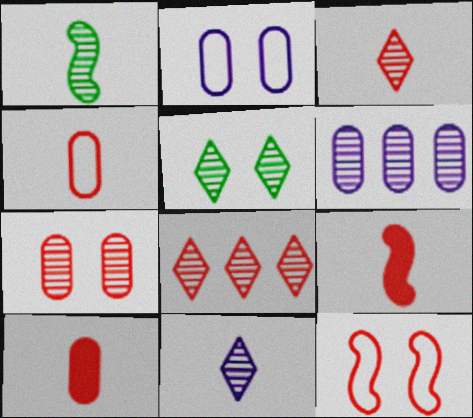[[3, 4, 9], 
[5, 8, 11], 
[8, 10, 12]]